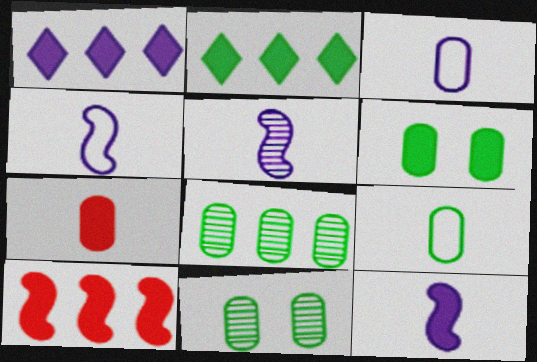[[4, 5, 12], 
[6, 8, 9]]